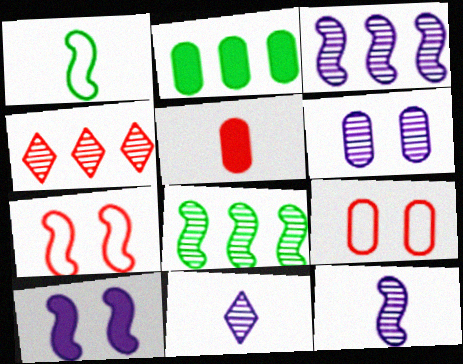[[1, 5, 11], 
[2, 7, 11], 
[3, 6, 11], 
[4, 5, 7]]